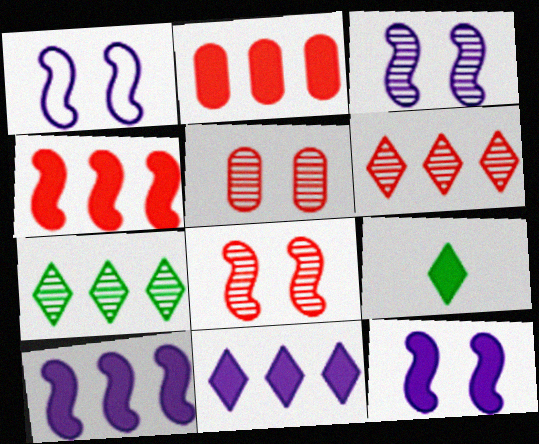[[1, 3, 12], 
[2, 9, 12]]